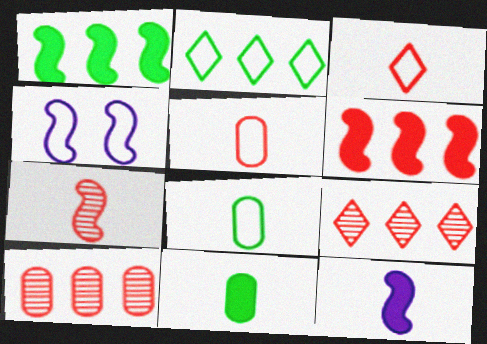[[1, 4, 7], 
[2, 4, 5], 
[4, 9, 11]]